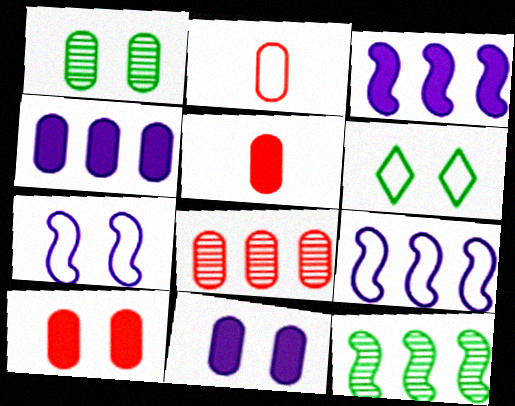[[1, 2, 4], 
[2, 6, 9], 
[2, 8, 10]]